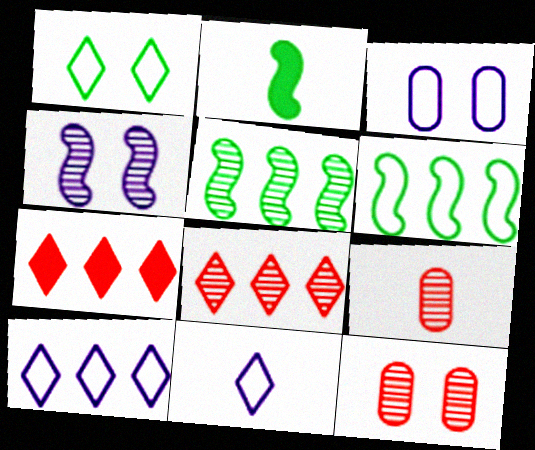[[2, 3, 8], 
[2, 9, 11], 
[2, 10, 12]]